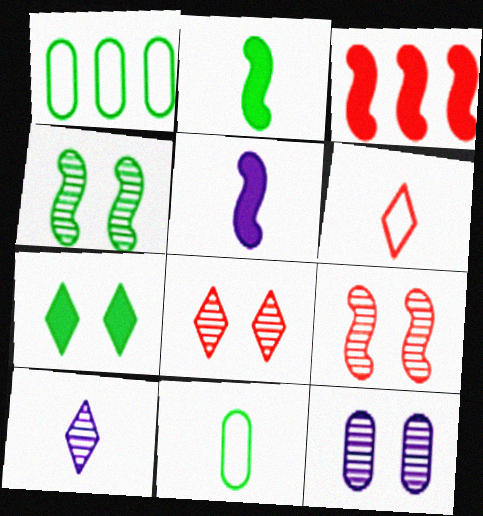[[1, 5, 8], 
[4, 8, 12]]